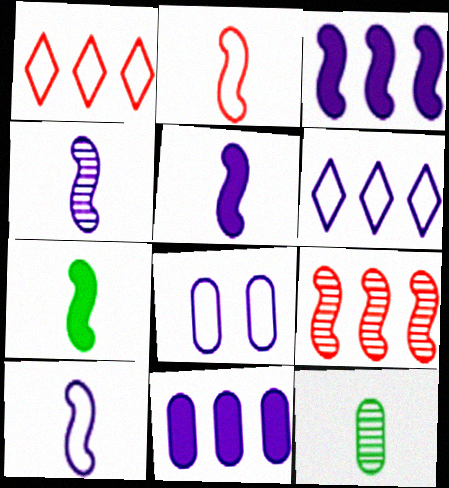[[2, 4, 7], 
[4, 5, 10], 
[6, 8, 10]]